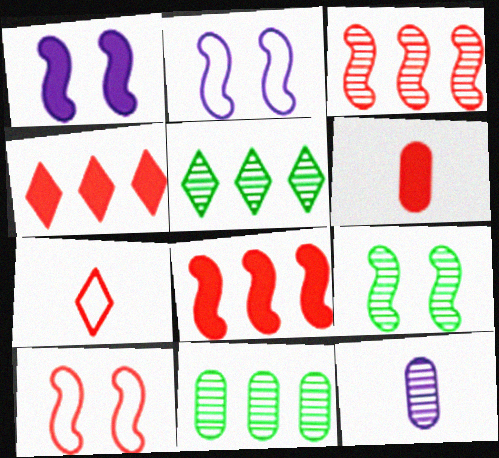[[1, 7, 11], 
[1, 9, 10], 
[2, 5, 6]]